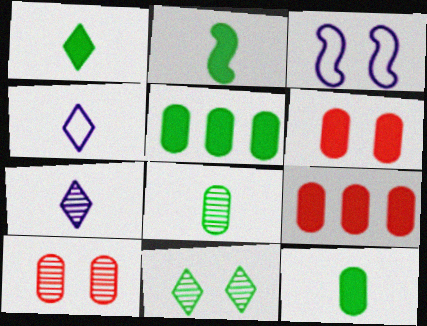[[1, 2, 12], 
[3, 6, 11]]